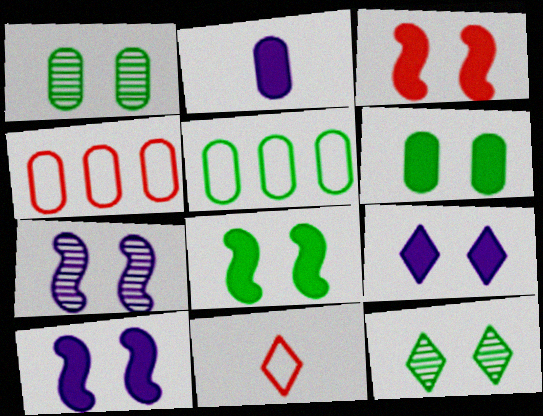[[1, 2, 4], 
[3, 6, 9], 
[3, 8, 10]]